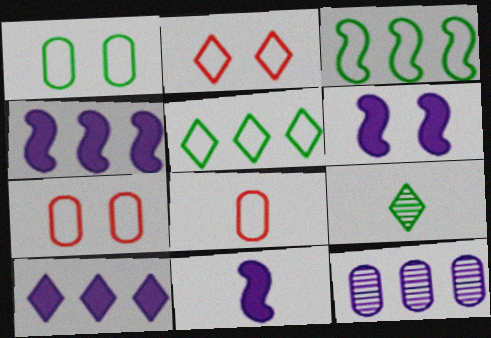[[2, 9, 10], 
[4, 6, 11], 
[4, 7, 9], 
[8, 9, 11]]